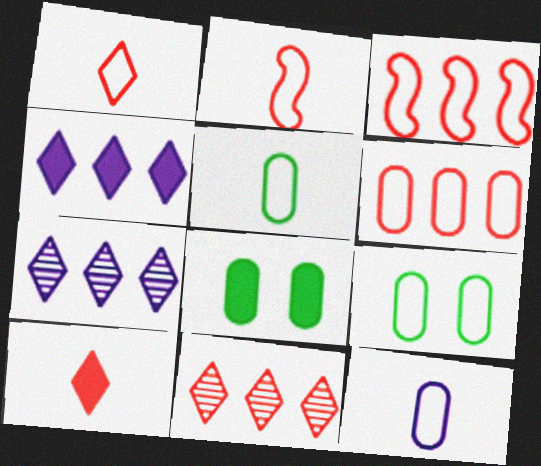[[2, 7, 8], 
[6, 9, 12]]